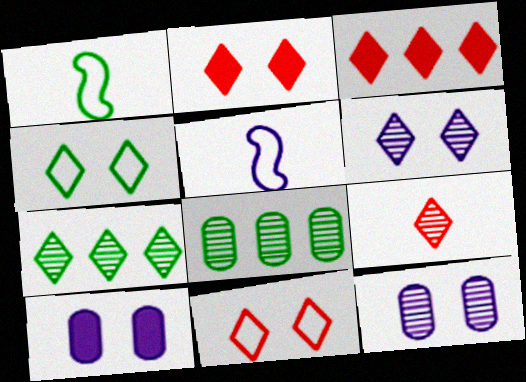[[1, 3, 12], 
[2, 4, 6], 
[2, 5, 8], 
[3, 9, 11], 
[6, 7, 9]]